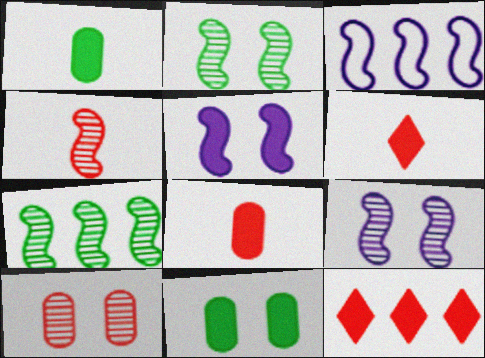[[1, 5, 12], 
[4, 7, 9]]